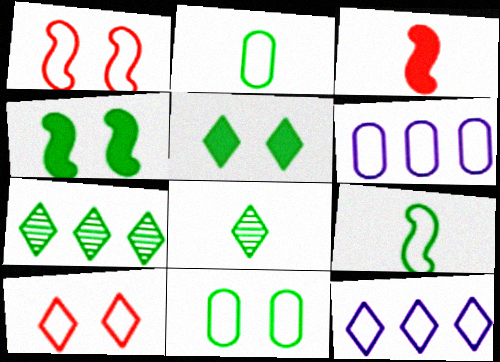[[1, 2, 12], 
[2, 4, 7], 
[6, 9, 10]]